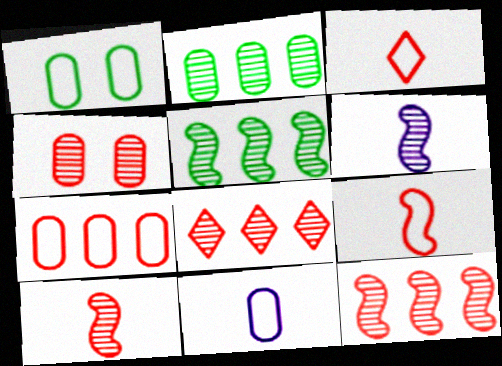[[1, 7, 11], 
[4, 8, 10]]